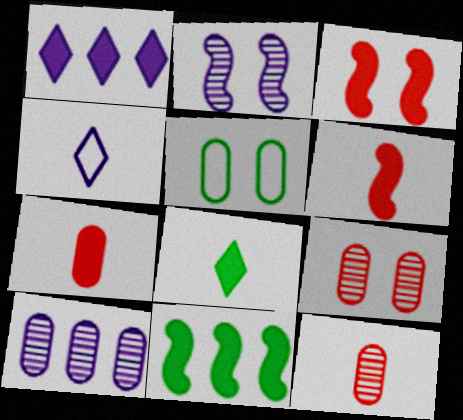[[4, 9, 11], 
[5, 7, 10]]